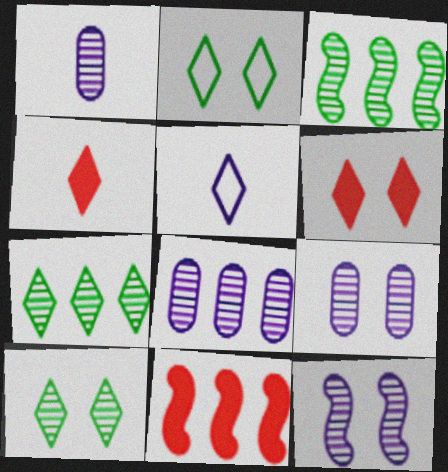[[1, 2, 11], 
[1, 8, 9], 
[5, 6, 7]]